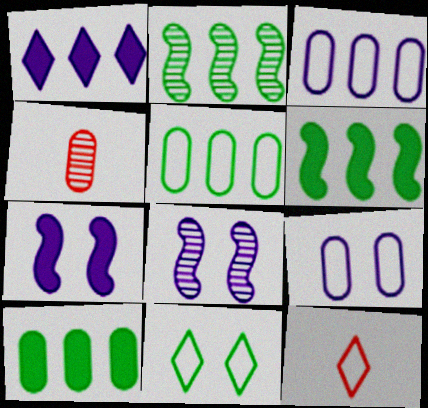[[4, 9, 10], 
[8, 10, 12]]